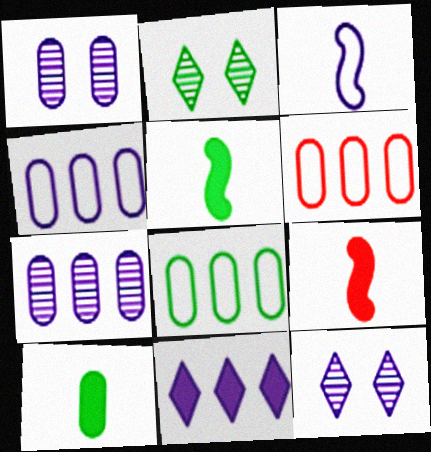[[1, 3, 11], 
[1, 6, 10], 
[2, 4, 9], 
[2, 5, 8], 
[4, 6, 8], 
[5, 6, 12], 
[8, 9, 12]]